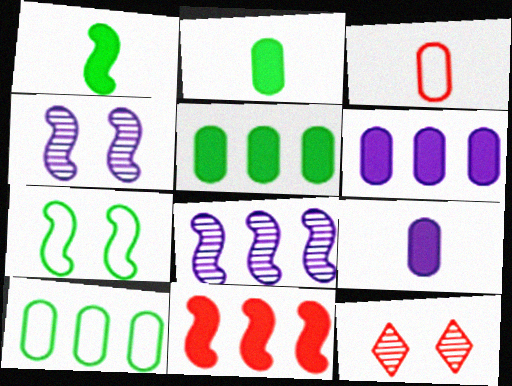[[3, 11, 12]]